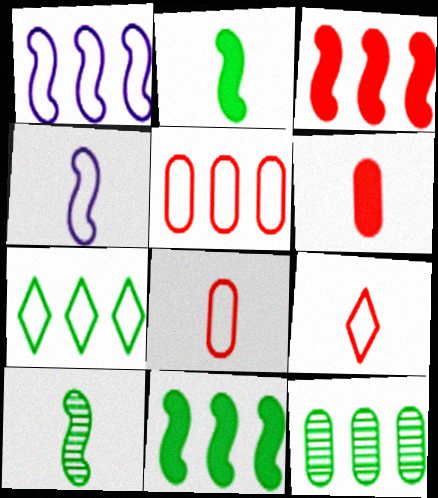[[1, 5, 7], 
[7, 11, 12]]